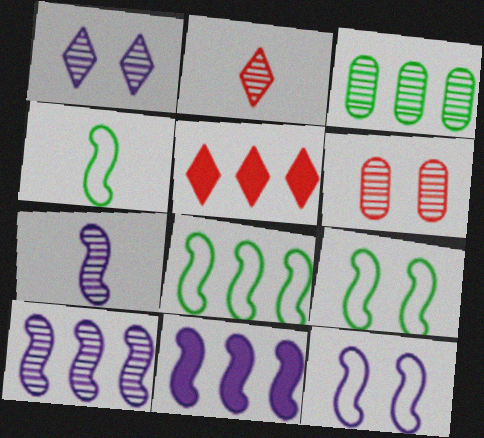[[4, 8, 9], 
[7, 11, 12]]